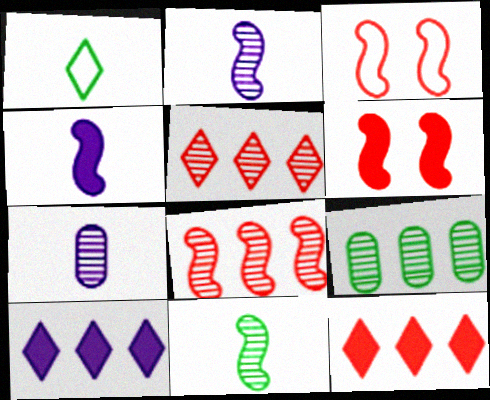[]